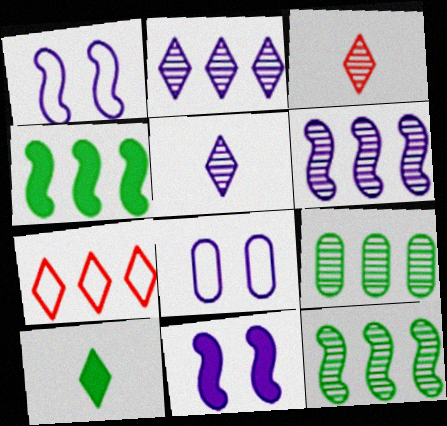[[3, 4, 8]]